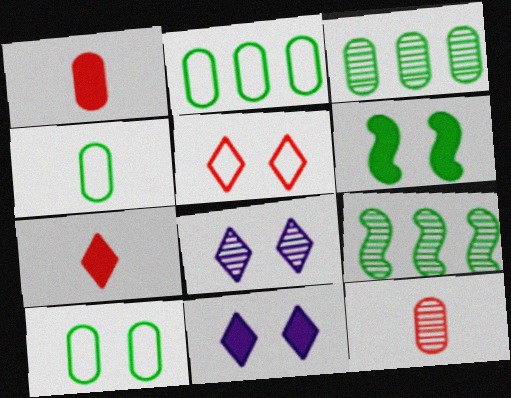[[2, 4, 10], 
[8, 9, 12]]